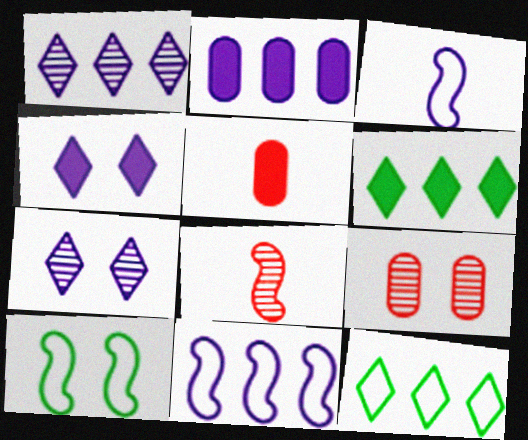[[1, 2, 11], 
[1, 5, 10], 
[2, 3, 7], 
[3, 6, 9], 
[4, 9, 10]]